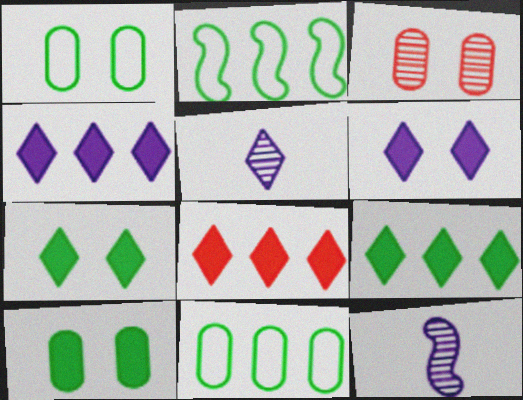[[1, 8, 12], 
[4, 8, 9]]